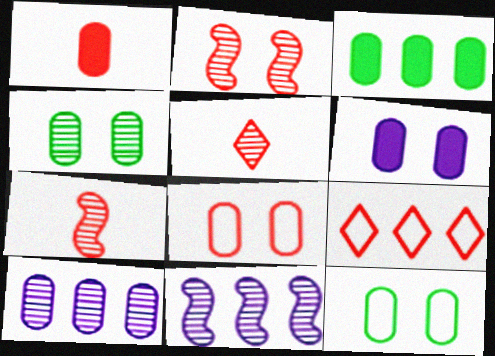[[1, 2, 9], 
[1, 3, 6], 
[1, 10, 12], 
[3, 9, 11], 
[4, 5, 11], 
[4, 6, 8]]